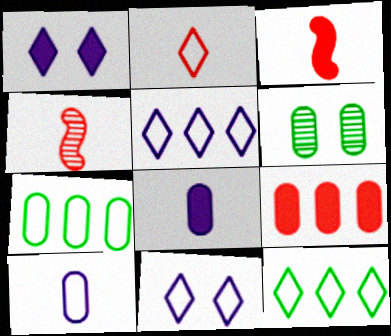[[1, 4, 7], 
[2, 11, 12], 
[3, 5, 6], 
[6, 9, 10]]